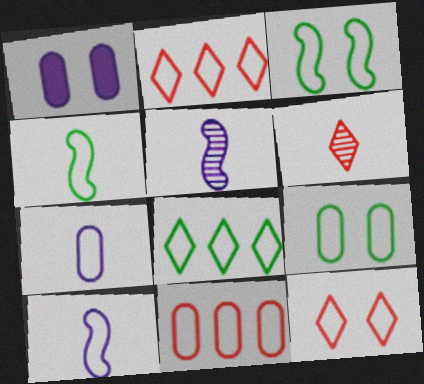[[2, 3, 7], 
[2, 9, 10], 
[4, 8, 9], 
[7, 9, 11]]